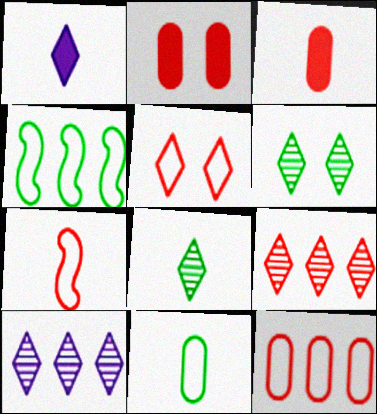[[2, 7, 9], 
[5, 7, 12]]